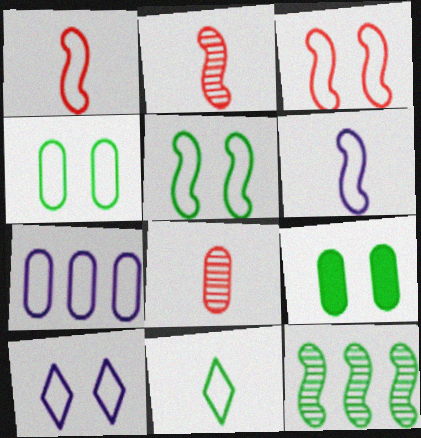[[3, 4, 10], 
[3, 7, 11], 
[6, 7, 10], 
[7, 8, 9], 
[9, 11, 12]]